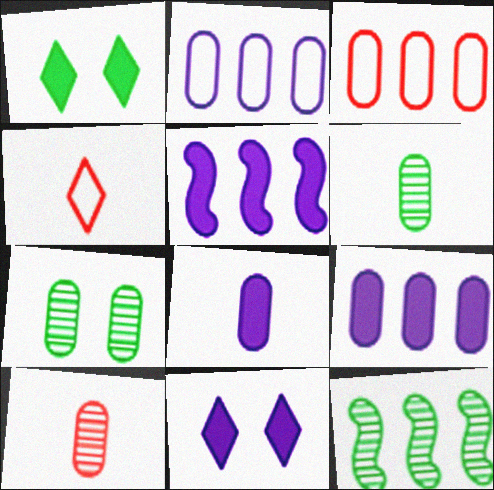[[3, 7, 8], 
[4, 5, 7], 
[5, 8, 11]]